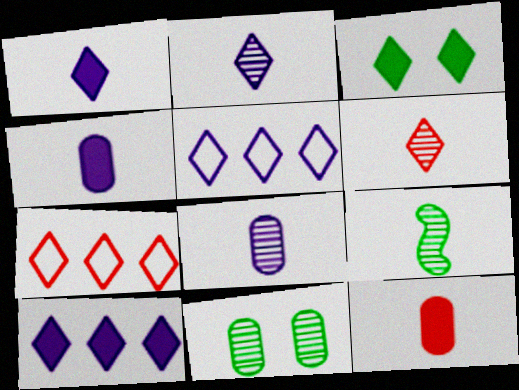[[2, 3, 7], 
[3, 5, 6], 
[6, 8, 9]]